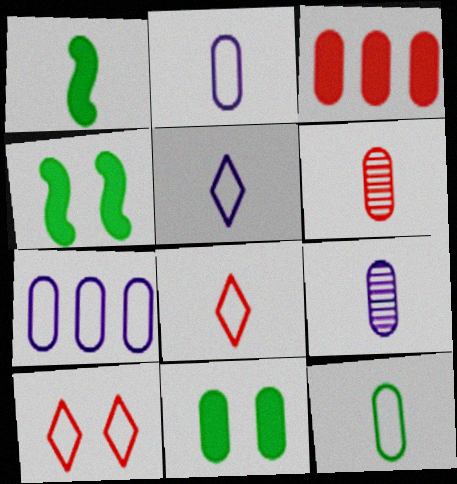[[1, 5, 6], 
[1, 8, 9], 
[6, 7, 11]]